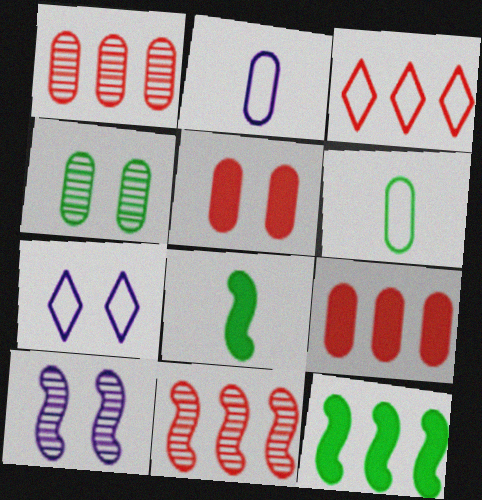[[1, 7, 8], 
[2, 4, 9], 
[3, 9, 11]]